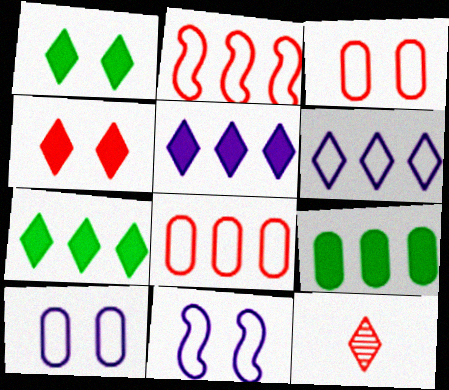[[1, 6, 12], 
[9, 11, 12]]